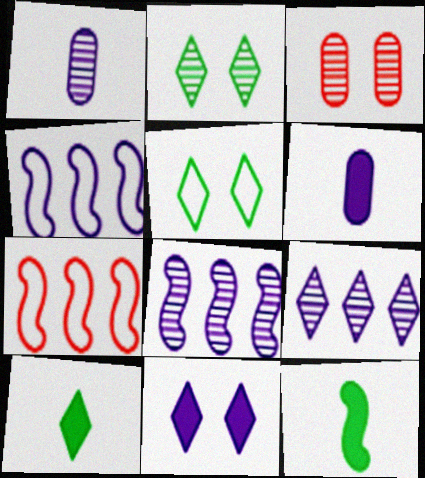[[1, 4, 11], 
[2, 6, 7], 
[3, 4, 10]]